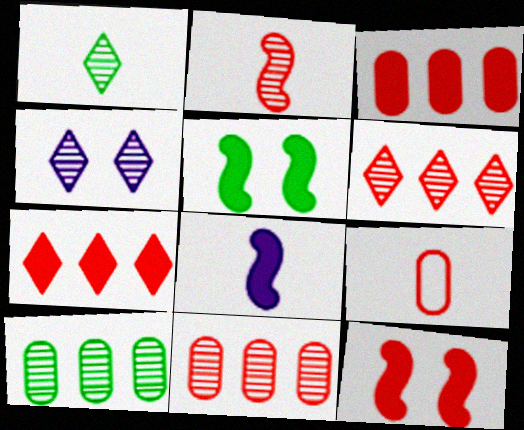[[1, 4, 6], 
[1, 8, 9], 
[2, 4, 10], 
[6, 9, 12]]